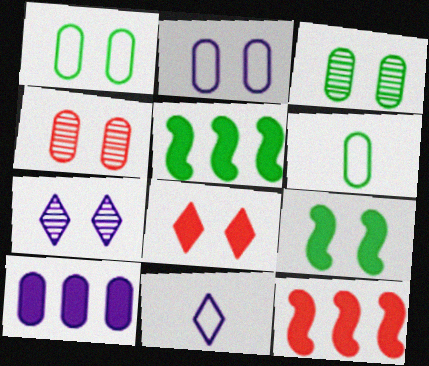[[3, 11, 12], 
[4, 5, 11], 
[4, 6, 10], 
[6, 7, 12]]